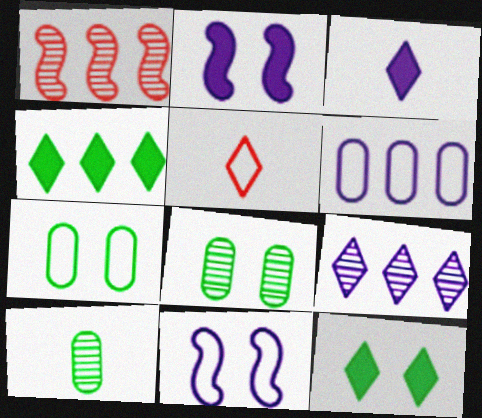[[1, 3, 7], 
[1, 4, 6], 
[5, 9, 12]]